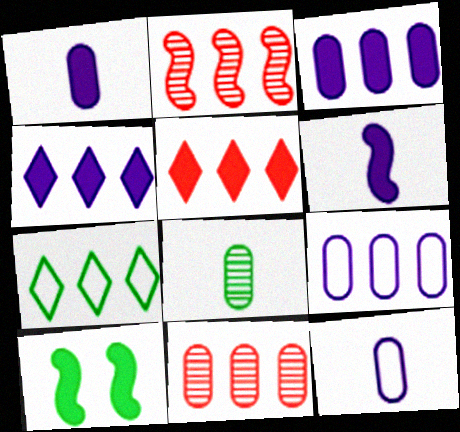[[1, 5, 10], 
[2, 3, 7], 
[7, 8, 10]]